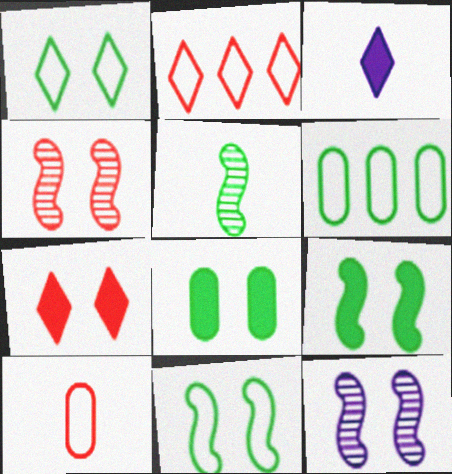[[3, 4, 6], 
[3, 5, 10]]